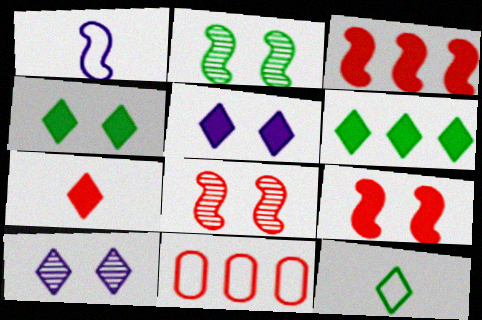[[1, 2, 3], 
[5, 6, 7], 
[7, 8, 11]]